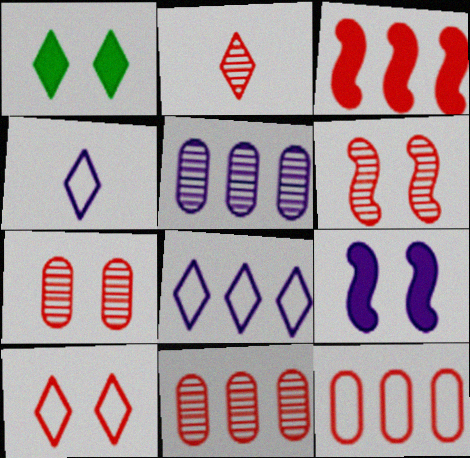[[1, 2, 8], 
[2, 6, 11], 
[4, 5, 9]]